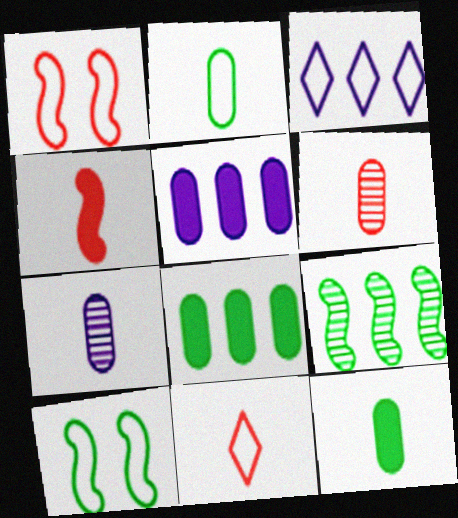[[1, 2, 3], 
[4, 6, 11]]